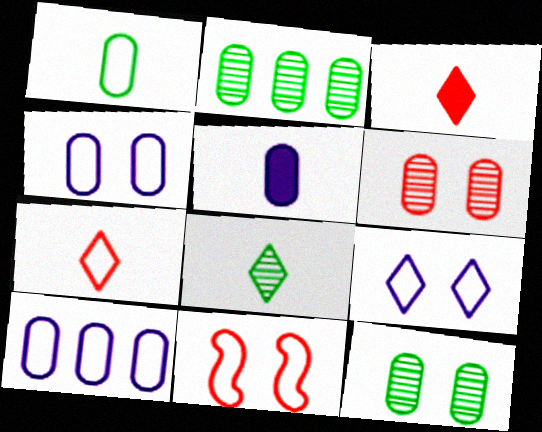[]